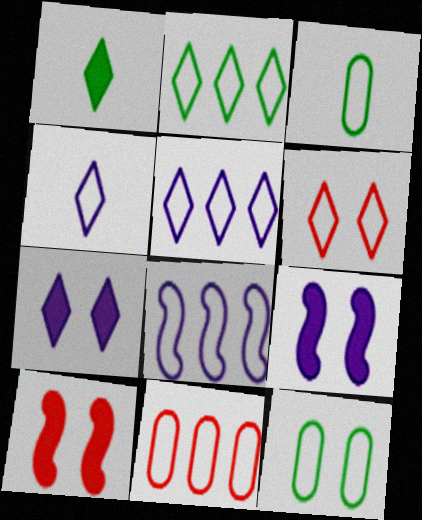[[2, 4, 6], 
[2, 8, 11], 
[3, 6, 8]]